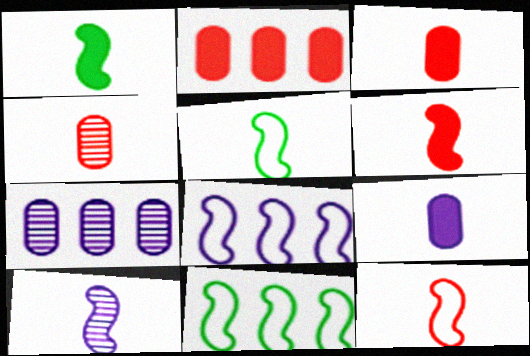[[1, 10, 12], 
[5, 6, 10]]